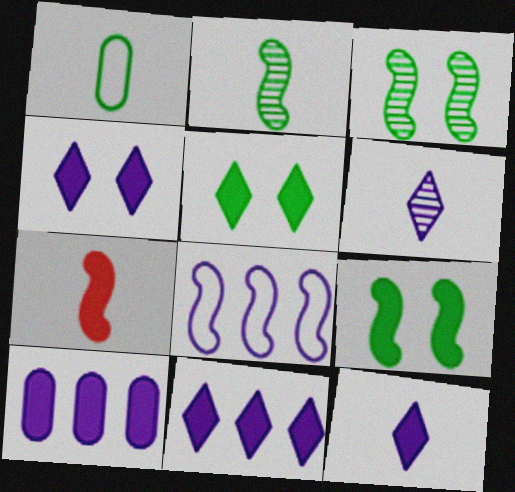[[1, 6, 7], 
[3, 7, 8], 
[4, 11, 12], 
[5, 7, 10]]